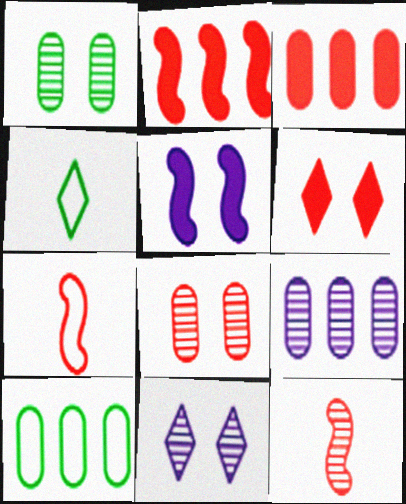[[3, 9, 10]]